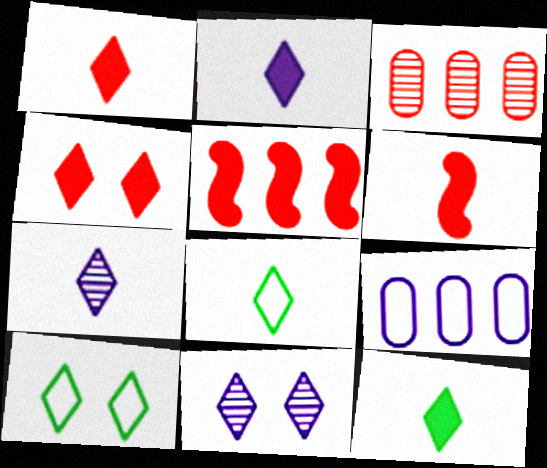[[1, 2, 12], 
[1, 7, 8], 
[4, 10, 11]]